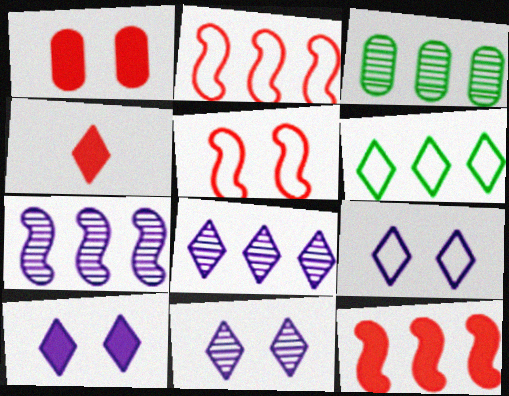[[1, 4, 12], 
[4, 6, 11], 
[9, 10, 11]]